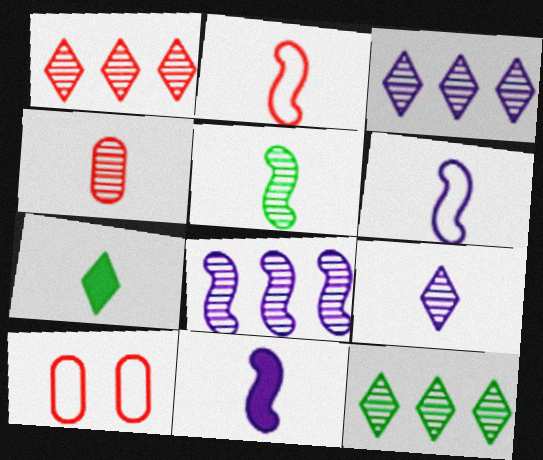[[1, 3, 12], 
[2, 5, 11], 
[4, 5, 9], 
[4, 6, 7], 
[7, 8, 10], 
[10, 11, 12]]